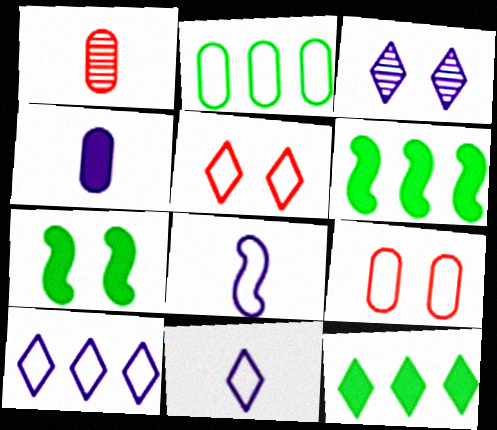[[1, 7, 10], 
[2, 5, 8], 
[3, 7, 9]]